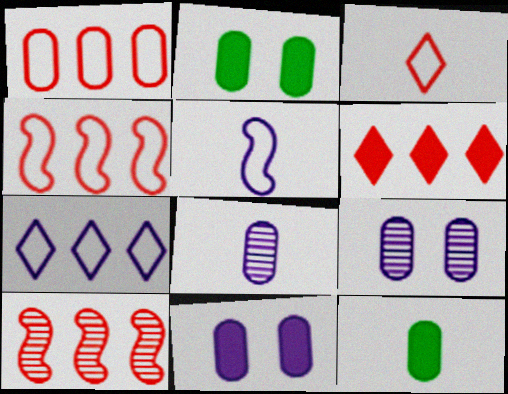[[1, 2, 8], 
[1, 6, 10], 
[1, 9, 12]]